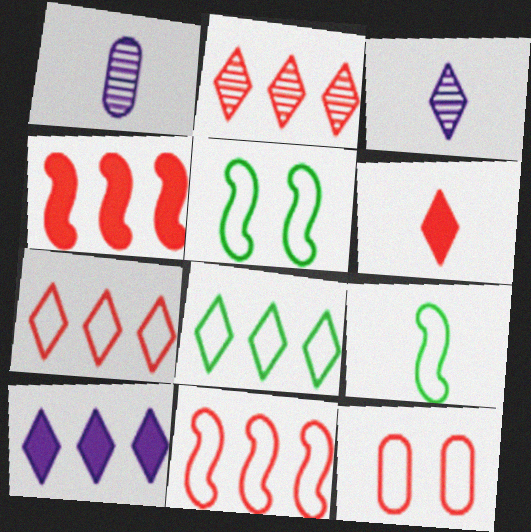[[1, 6, 9], 
[2, 8, 10]]